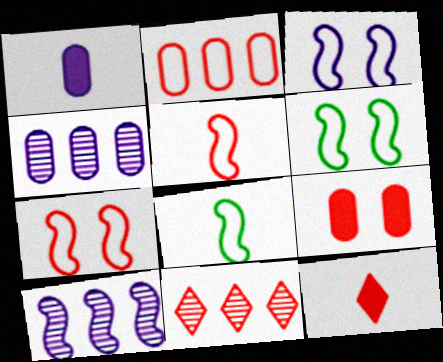[[1, 6, 11], 
[3, 6, 7], 
[4, 6, 12], 
[5, 9, 11]]